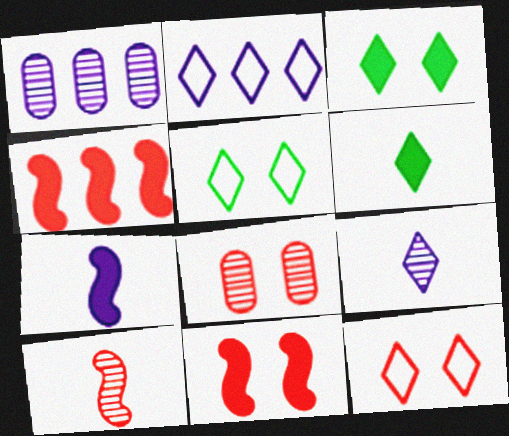[[8, 11, 12]]